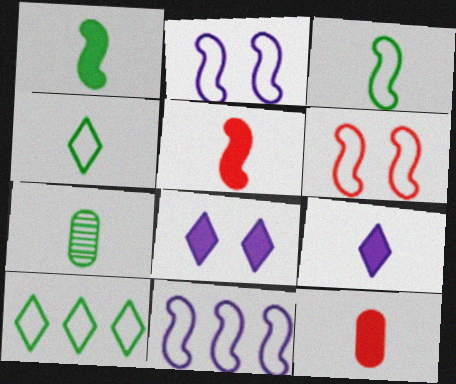[[1, 4, 7], 
[1, 9, 12], 
[3, 6, 11]]